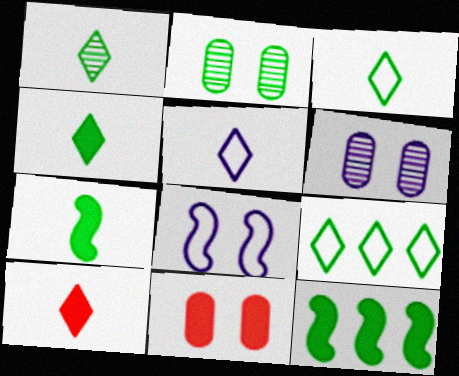[[1, 3, 4], 
[1, 5, 10], 
[2, 3, 12], 
[2, 7, 9]]